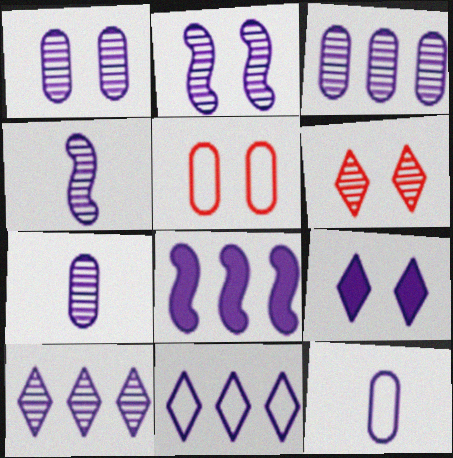[[1, 3, 7], 
[1, 4, 10], 
[2, 7, 10], 
[3, 8, 11]]